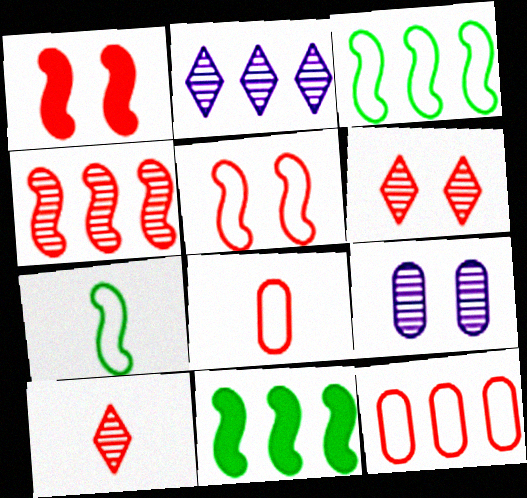[[1, 10, 12], 
[2, 11, 12]]